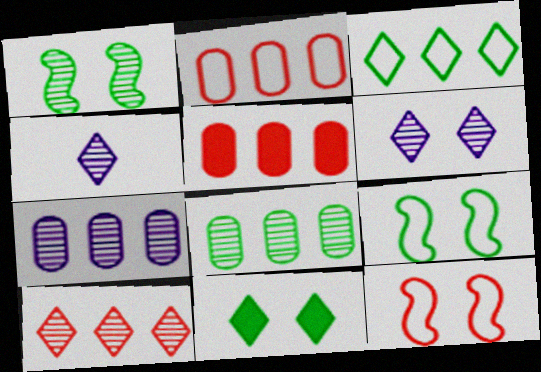[[4, 5, 9]]